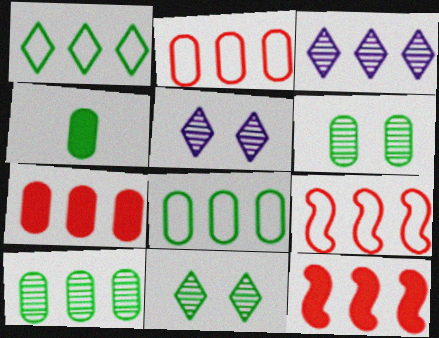[[3, 8, 12], 
[4, 5, 9], 
[4, 6, 8]]